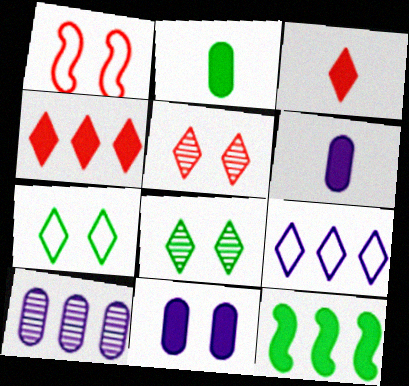[[1, 8, 11], 
[3, 8, 9], 
[3, 11, 12]]